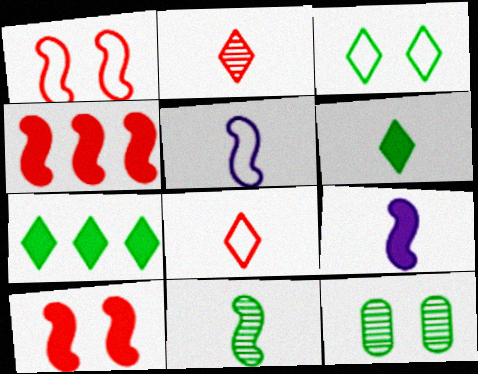[]